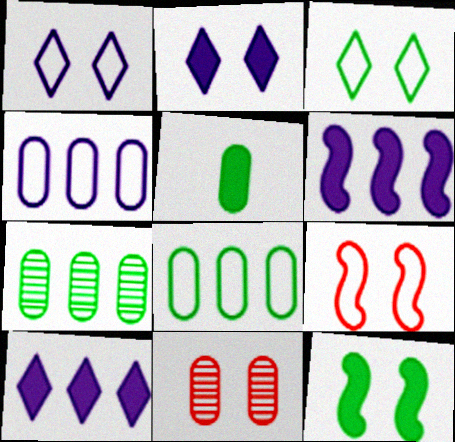[[1, 11, 12], 
[4, 5, 11]]